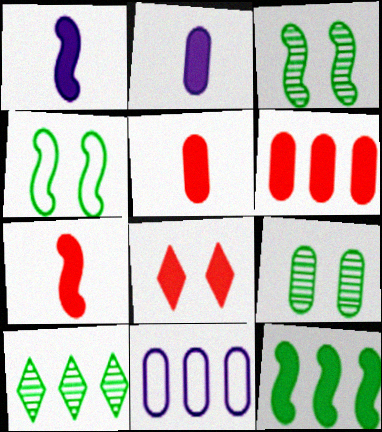[[2, 8, 12], 
[5, 9, 11], 
[6, 7, 8]]